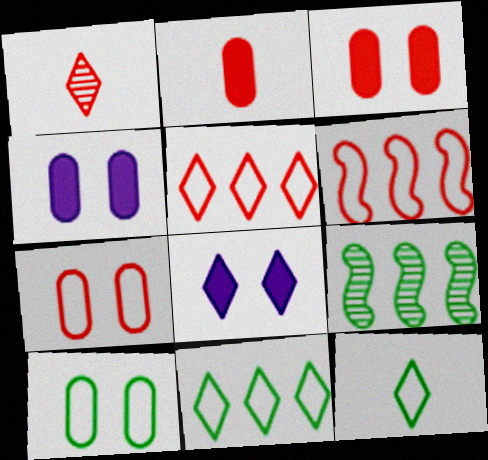[[1, 3, 6], 
[1, 8, 11]]